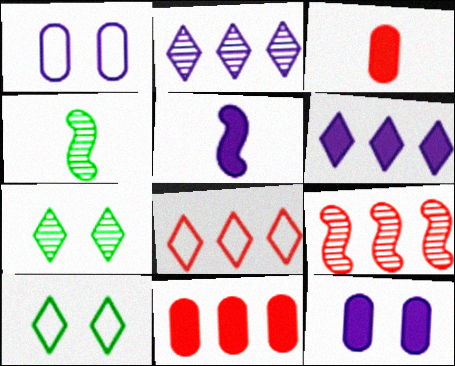[[1, 2, 5], 
[4, 8, 12], 
[5, 6, 12], 
[8, 9, 11]]